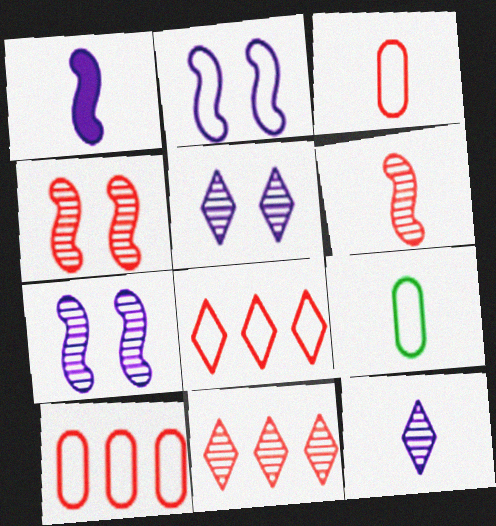[[2, 8, 9]]